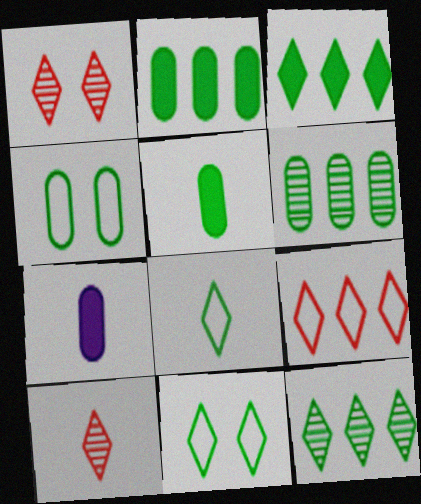[[4, 5, 6]]